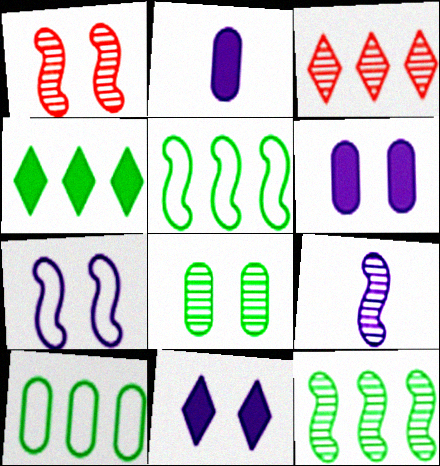[[1, 9, 12], 
[3, 8, 9], 
[4, 10, 12]]